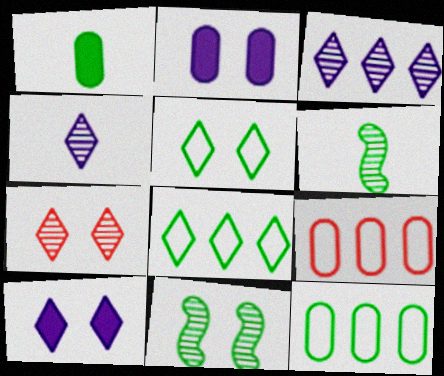[[1, 8, 11], 
[5, 7, 10], 
[6, 9, 10]]